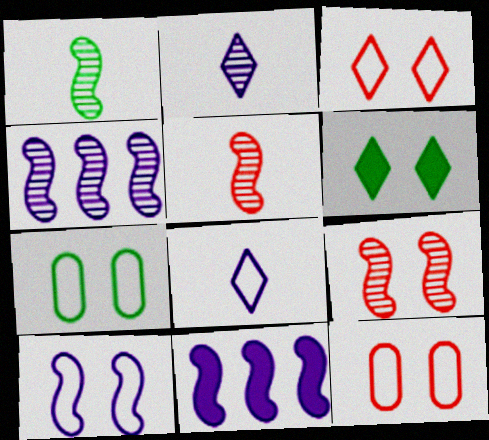[[1, 4, 9], 
[3, 7, 10]]